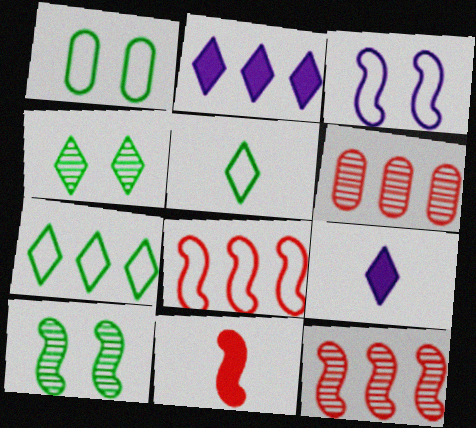[[1, 9, 12]]